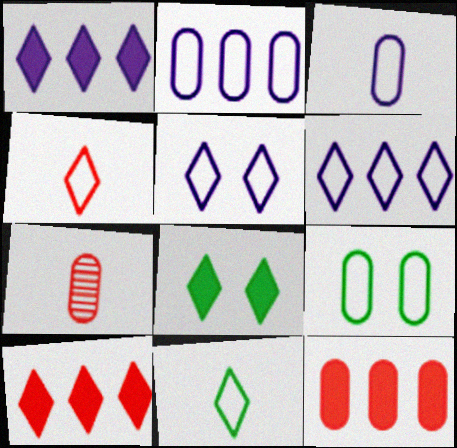[]